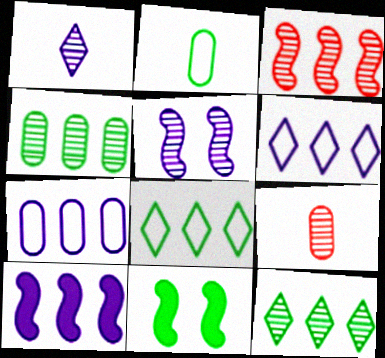[[2, 11, 12], 
[5, 9, 12], 
[6, 9, 11]]